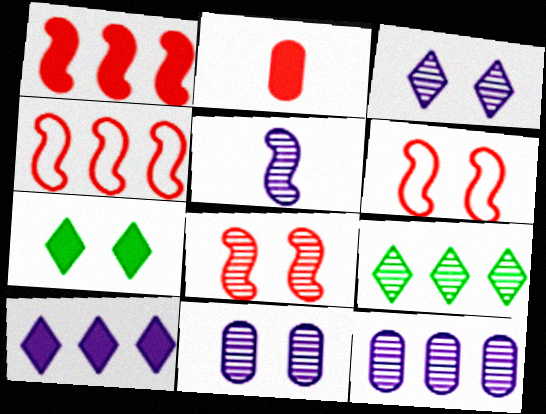[[3, 5, 12], 
[6, 7, 11]]